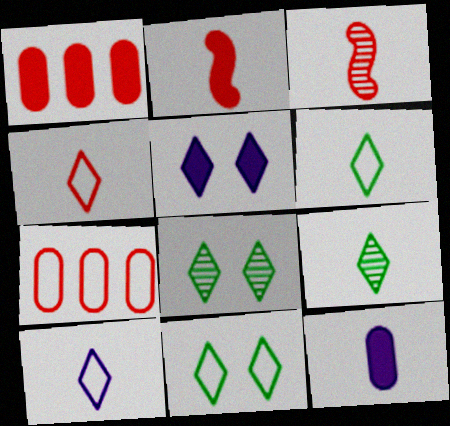[[3, 6, 12], 
[4, 6, 10]]